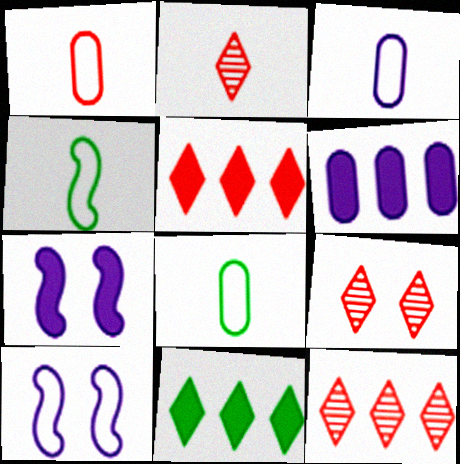[[1, 3, 8], 
[2, 9, 12], 
[4, 6, 9], 
[7, 8, 12]]